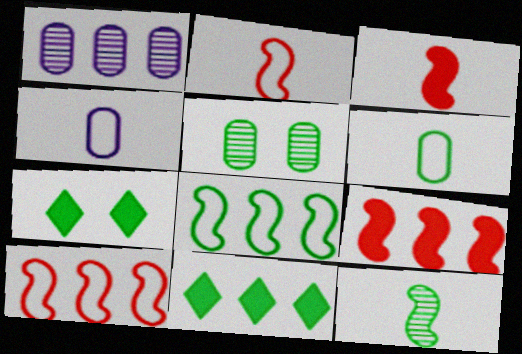[[1, 2, 7], 
[1, 10, 11]]